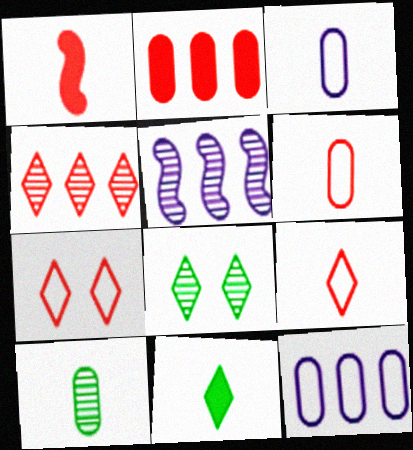[[1, 8, 12]]